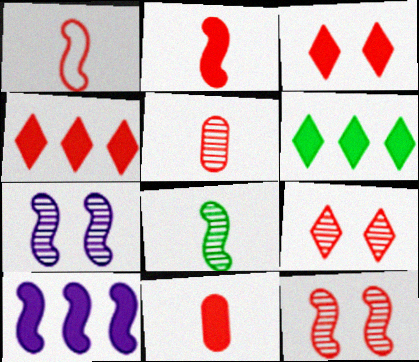[]